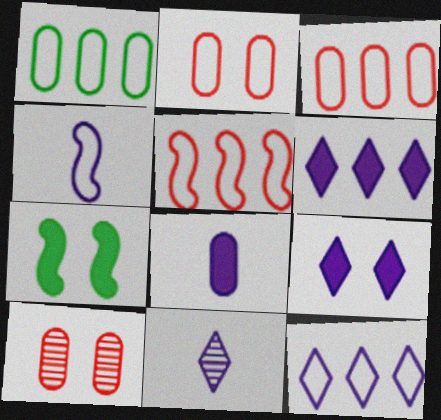[[1, 5, 12], 
[1, 8, 10], 
[3, 7, 11], 
[4, 8, 11], 
[9, 11, 12]]